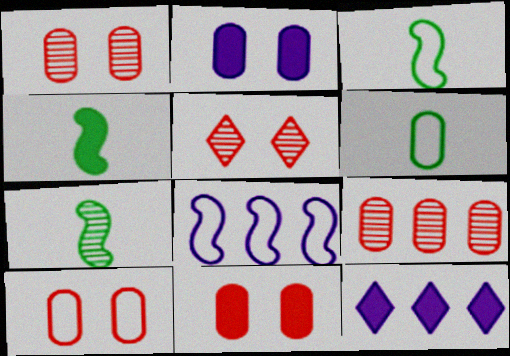[[1, 3, 12], 
[1, 10, 11], 
[2, 6, 9], 
[3, 4, 7], 
[4, 11, 12], 
[7, 10, 12]]